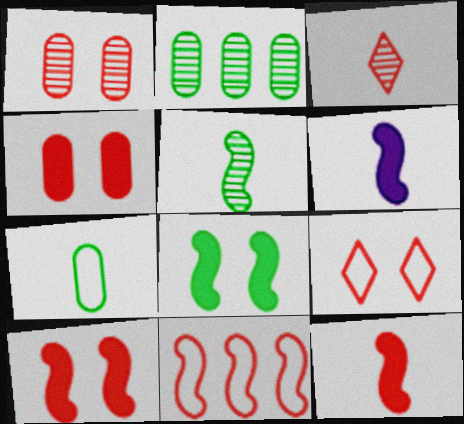[[1, 9, 10], 
[2, 6, 9], 
[3, 4, 11], 
[3, 6, 7]]